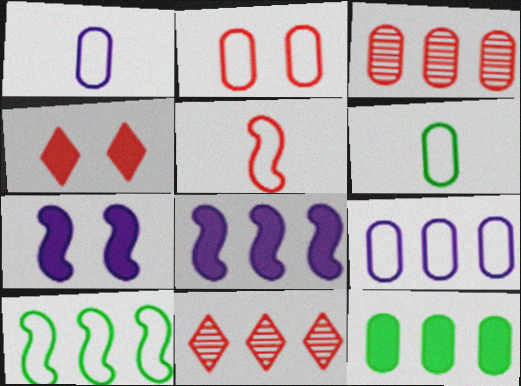[[2, 6, 9], 
[3, 4, 5], 
[3, 9, 12], 
[6, 7, 11]]